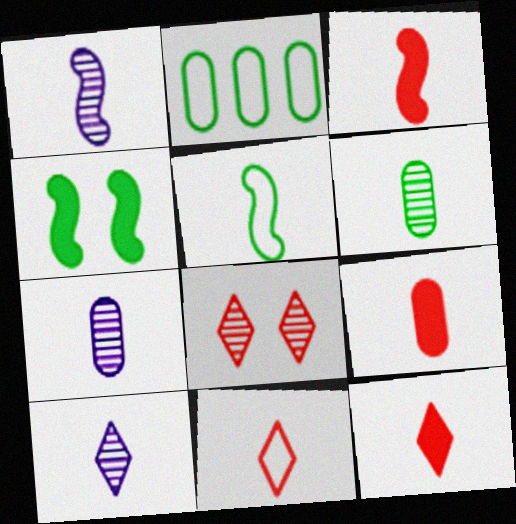[[1, 3, 5], 
[1, 7, 10], 
[3, 9, 12], 
[5, 7, 12], 
[5, 9, 10]]